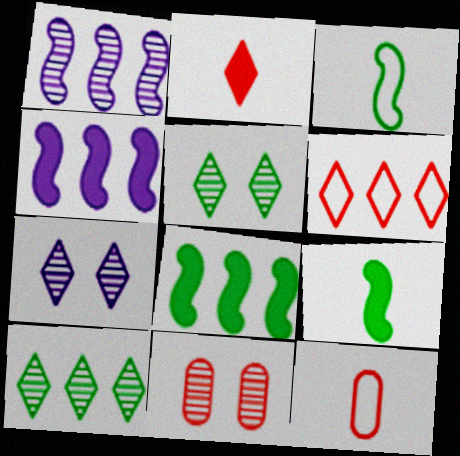[[4, 5, 12], 
[7, 8, 12]]